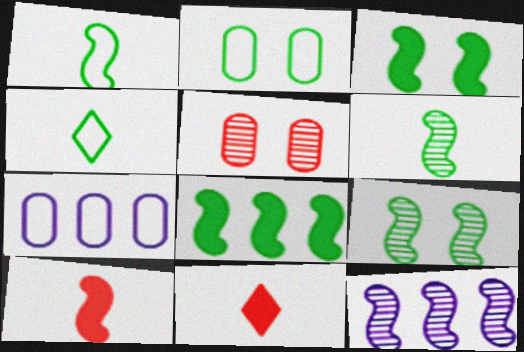[[1, 8, 9], 
[2, 11, 12], 
[7, 9, 11]]